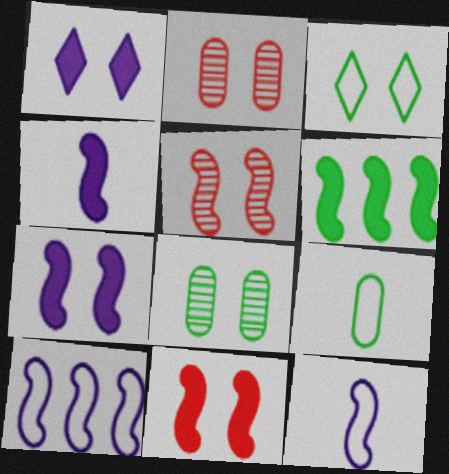[[2, 3, 7], 
[4, 6, 11], 
[5, 6, 12]]